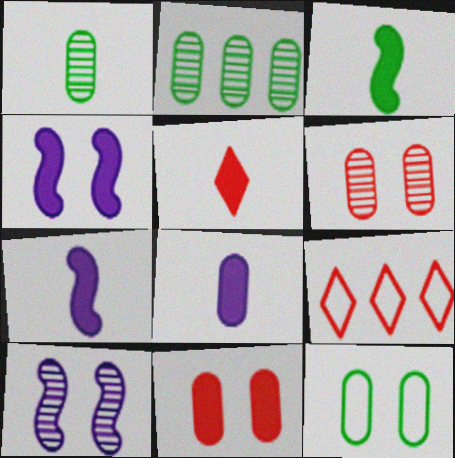[[1, 4, 9], 
[3, 5, 8]]